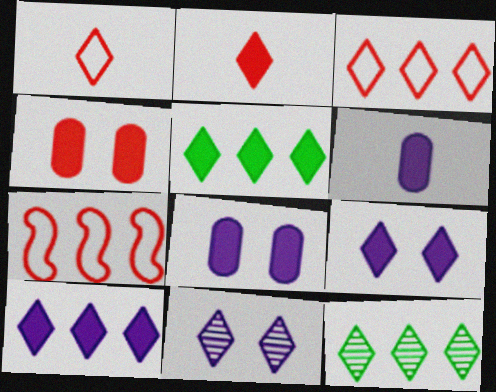[[1, 5, 11], 
[1, 9, 12], 
[2, 5, 9], 
[3, 10, 12]]